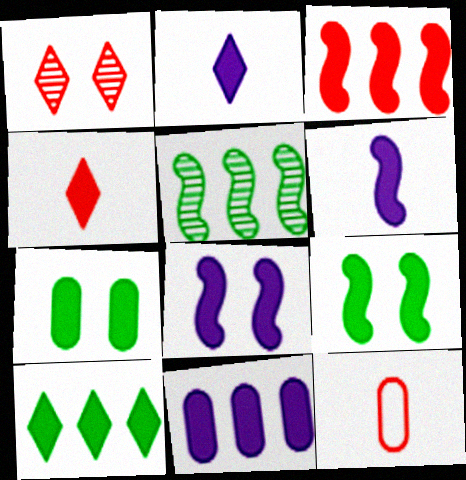[[1, 3, 12], 
[2, 3, 7], 
[2, 8, 11], 
[3, 6, 9], 
[3, 10, 11], 
[4, 9, 11]]